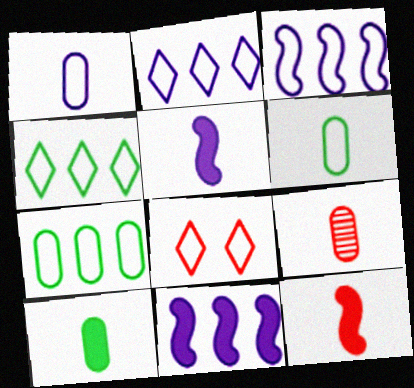[[1, 9, 10], 
[3, 6, 8]]